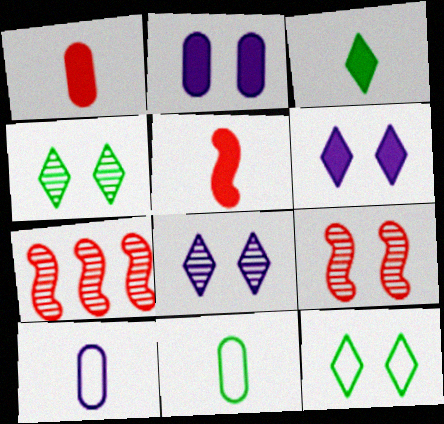[[2, 9, 12], 
[6, 7, 11]]